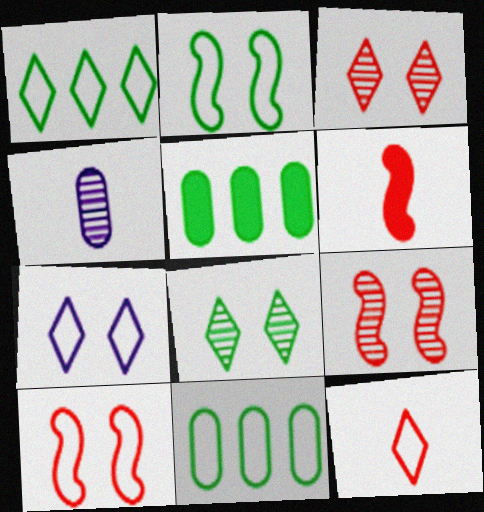[[1, 7, 12]]